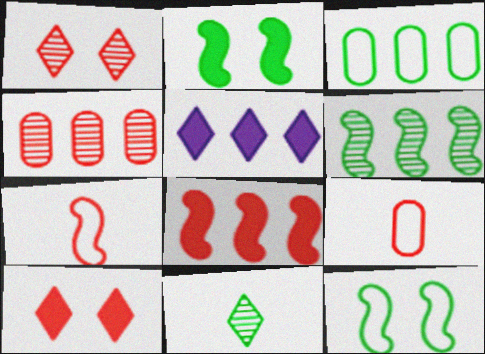[[1, 8, 9], 
[2, 3, 11], 
[4, 7, 10]]